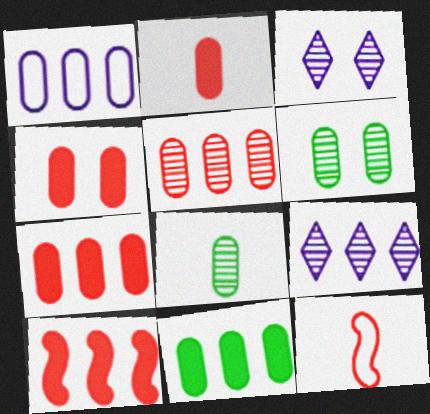[[1, 2, 6], 
[1, 4, 8], 
[1, 5, 11], 
[2, 4, 7], 
[3, 11, 12]]